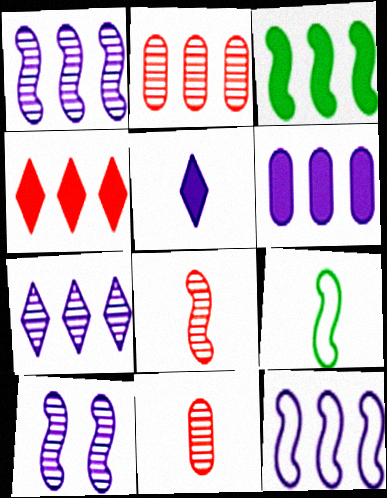[[3, 4, 6], 
[5, 9, 11], 
[6, 7, 12]]